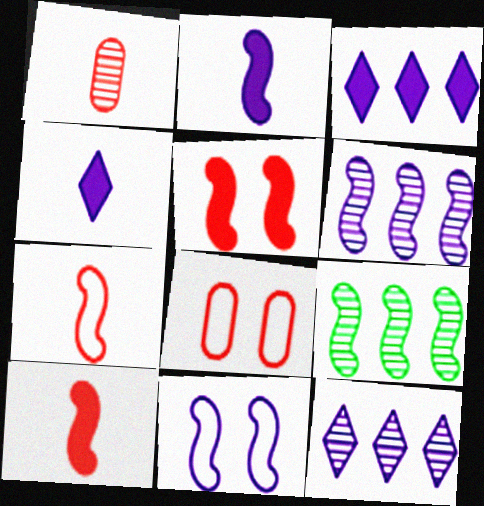[[2, 6, 11], 
[4, 8, 9], 
[9, 10, 11]]